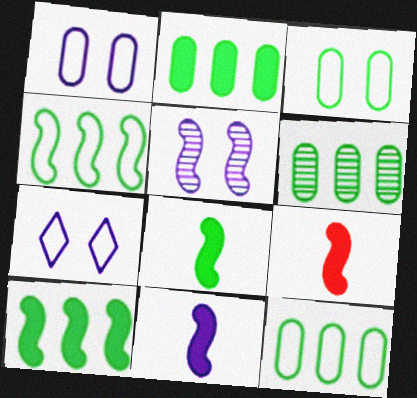[[2, 6, 12], 
[4, 5, 9], 
[6, 7, 9], 
[8, 9, 11]]